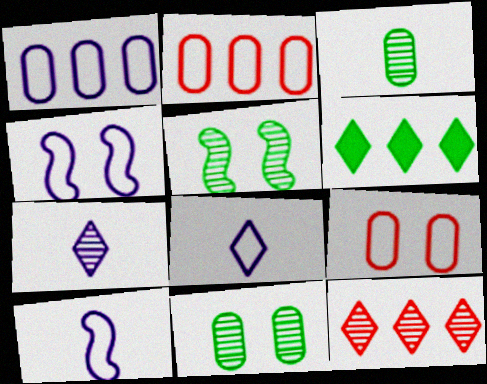[[1, 4, 8]]